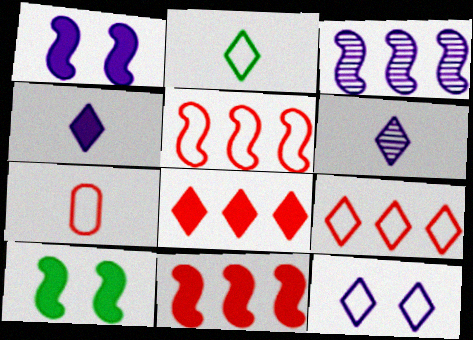[[2, 9, 12]]